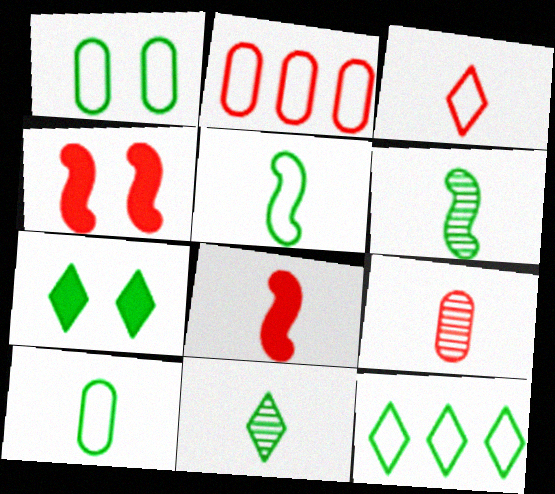[[1, 5, 12], 
[3, 8, 9], 
[7, 11, 12]]